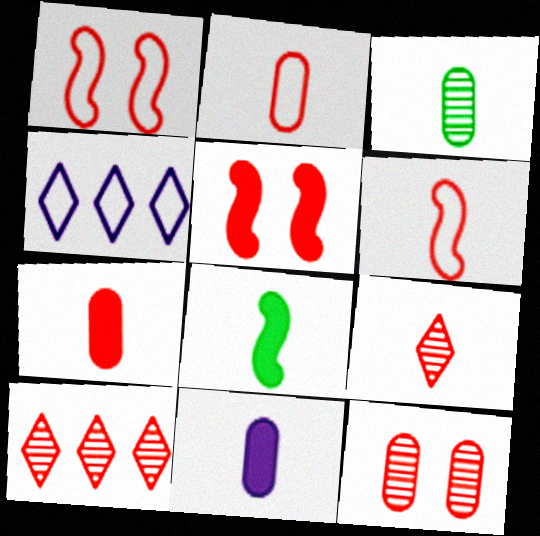[[1, 7, 10], 
[2, 3, 11], 
[2, 5, 10], 
[3, 4, 5], 
[4, 8, 12], 
[6, 7, 9]]